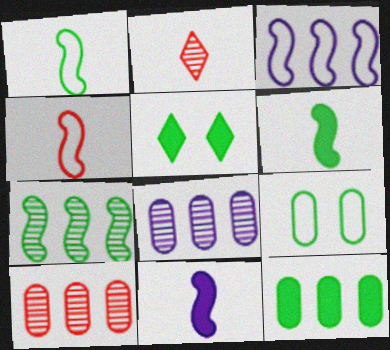[[4, 5, 8], 
[5, 6, 12]]